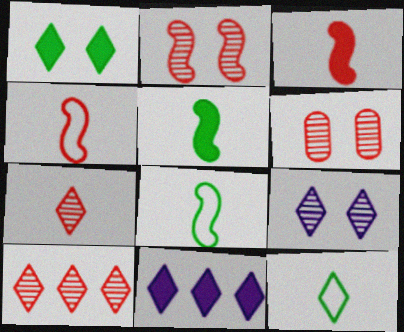[[6, 8, 11]]